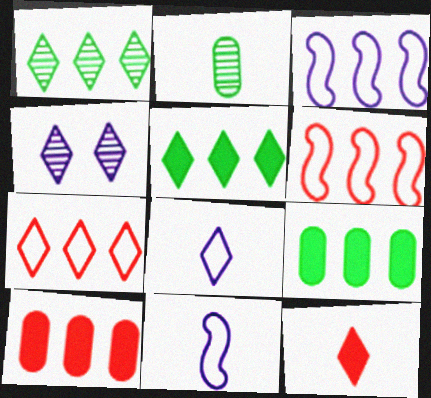[[1, 3, 10], 
[2, 11, 12]]